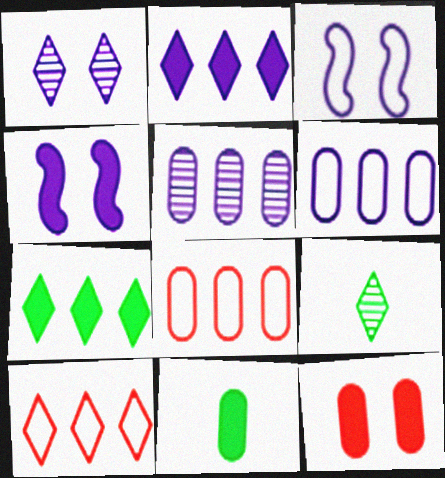[[4, 8, 9]]